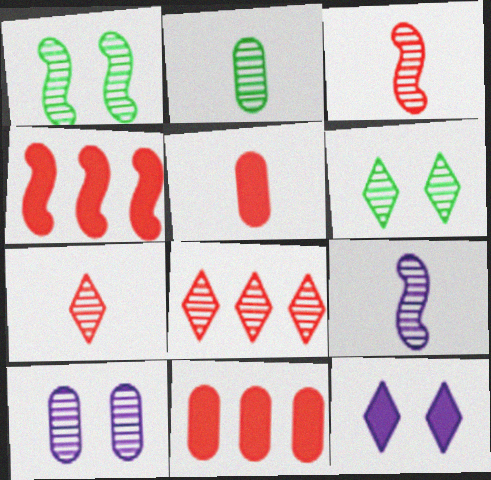[[2, 7, 9]]